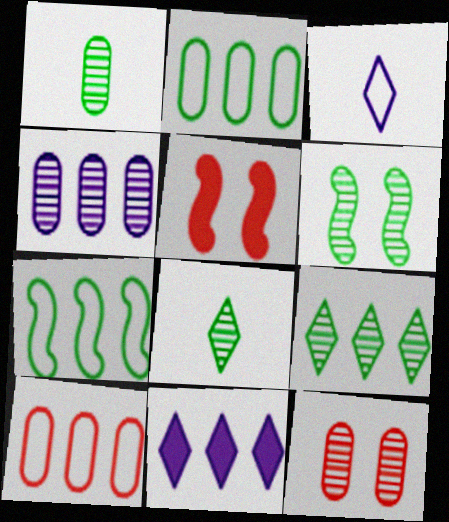[[1, 4, 12], 
[1, 6, 9]]